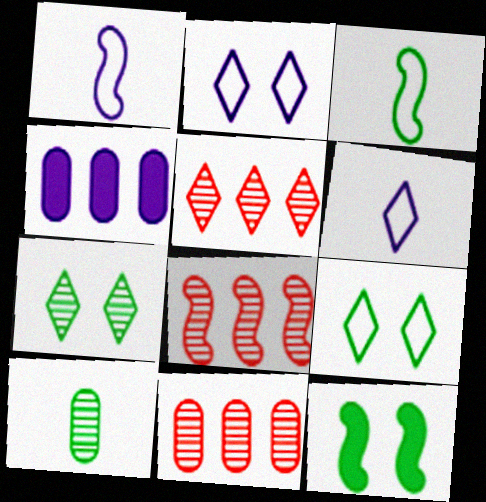[[1, 8, 12], 
[5, 8, 11], 
[6, 11, 12]]